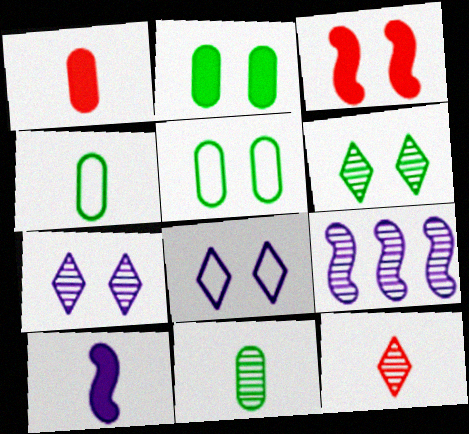[[3, 5, 7], 
[4, 10, 12]]